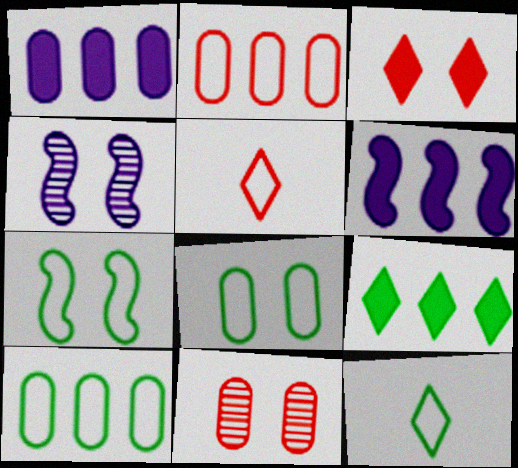[[3, 4, 8], 
[6, 11, 12], 
[7, 10, 12]]